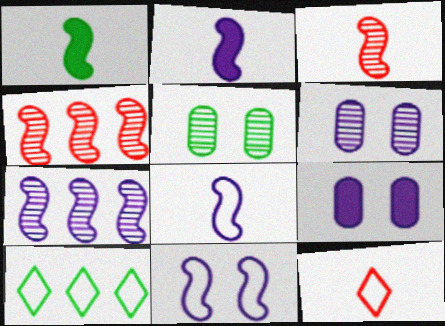[[1, 3, 8], 
[1, 4, 11], 
[1, 5, 10], 
[2, 7, 11], 
[3, 9, 10]]